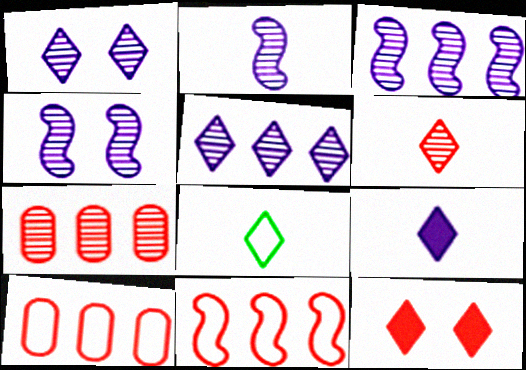[[2, 3, 4], 
[5, 8, 12], 
[6, 8, 9]]